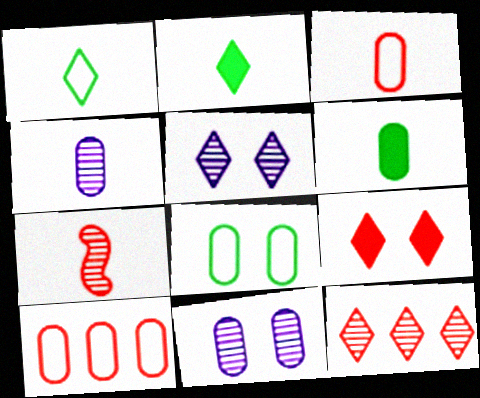[[3, 4, 6], 
[6, 10, 11], 
[7, 9, 10]]